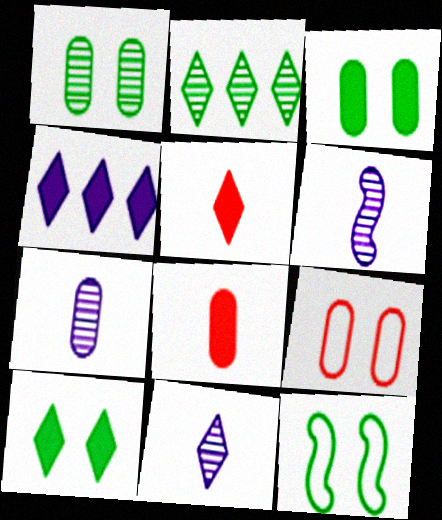[[1, 10, 12], 
[4, 5, 10], 
[6, 7, 11]]